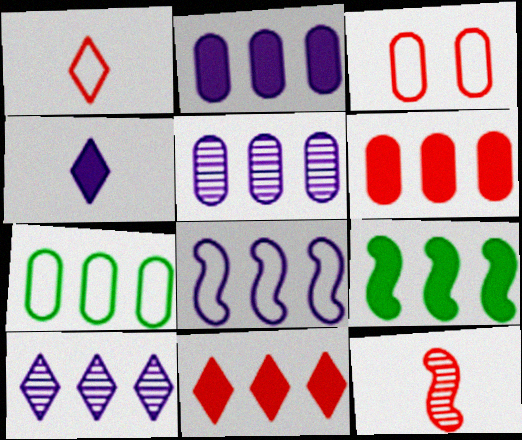[[2, 8, 10], 
[2, 9, 11], 
[3, 11, 12], 
[5, 6, 7]]